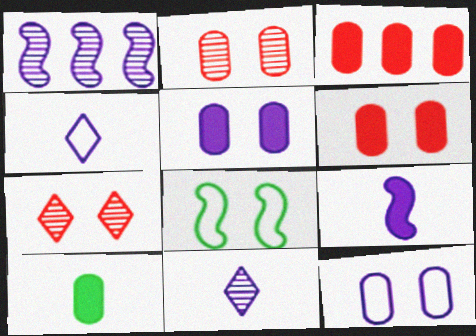[[1, 4, 5], 
[3, 5, 10], 
[3, 8, 11], 
[5, 7, 8]]